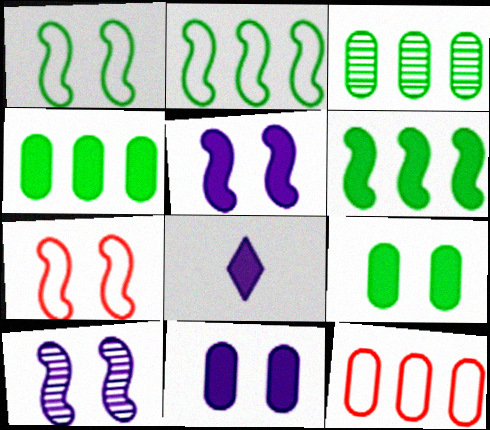[[3, 7, 8]]